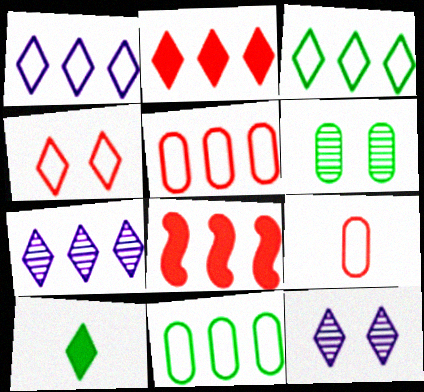[[2, 3, 7], 
[4, 7, 10], 
[7, 8, 11]]